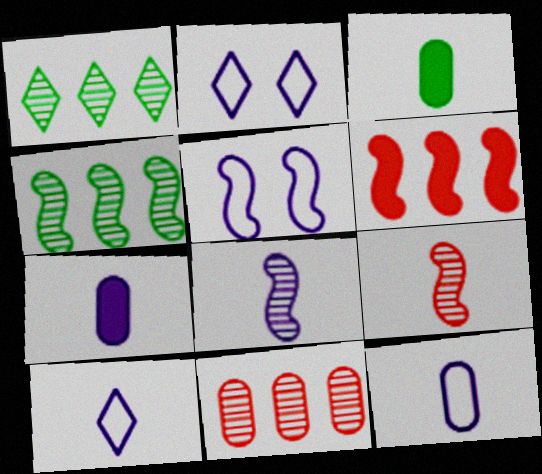[[3, 9, 10], 
[7, 8, 10]]